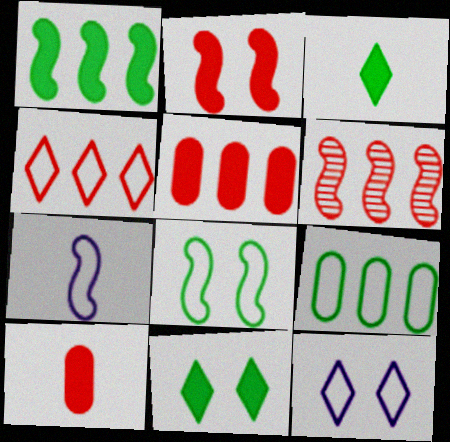[[4, 5, 6]]